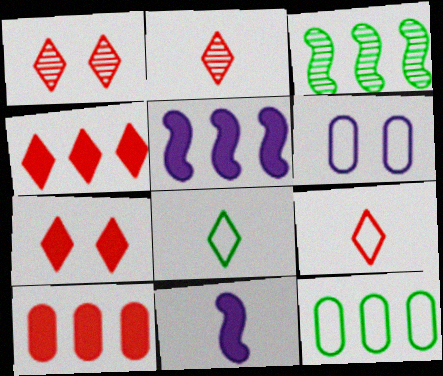[[1, 4, 9], 
[1, 11, 12]]